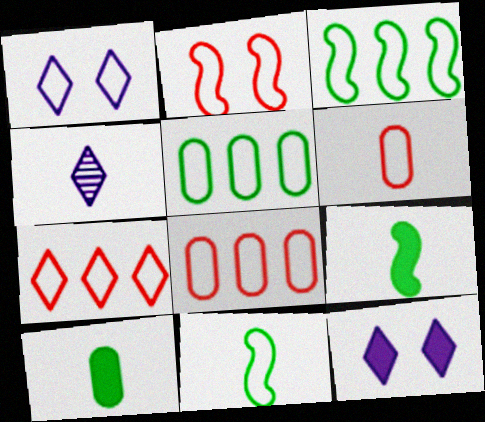[[1, 3, 6], 
[1, 8, 11], 
[2, 6, 7], 
[4, 6, 9]]